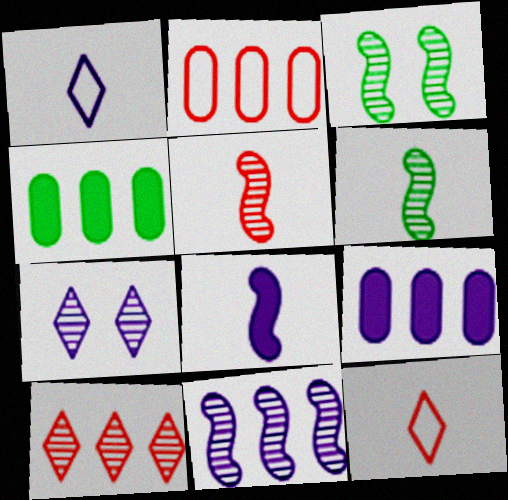[[3, 5, 11], 
[3, 9, 12]]